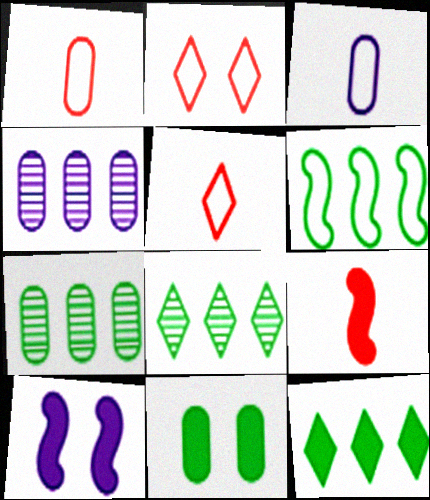[[1, 4, 11], 
[1, 8, 10], 
[2, 3, 6], 
[5, 7, 10], 
[6, 7, 12]]